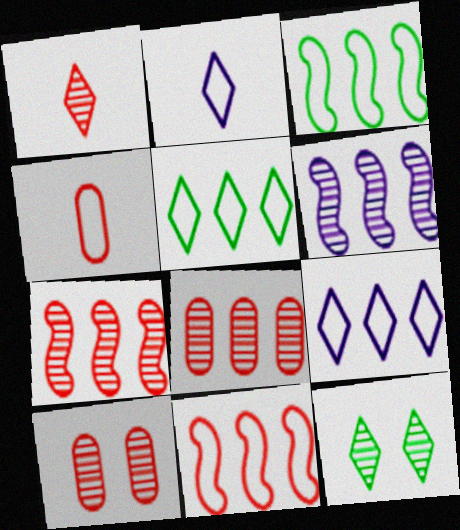[[1, 7, 10]]